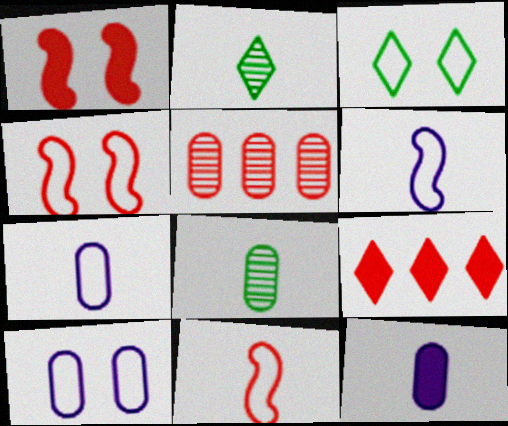[[2, 11, 12], 
[3, 4, 10]]